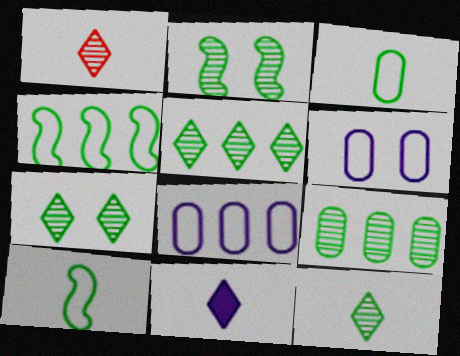[[2, 9, 12], 
[5, 7, 12]]